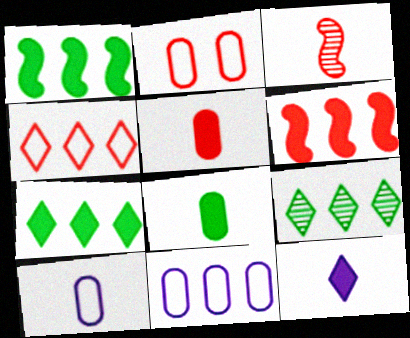[[6, 9, 11]]